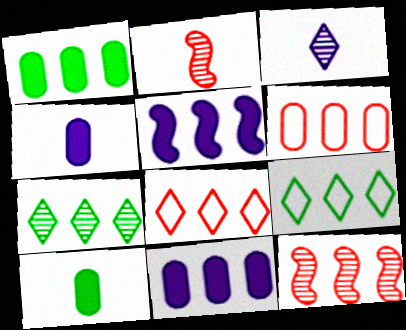[[5, 6, 7], 
[9, 11, 12]]